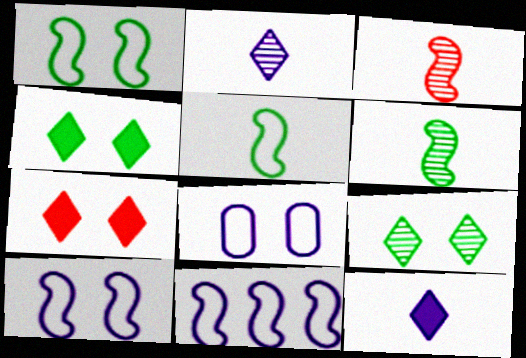[]